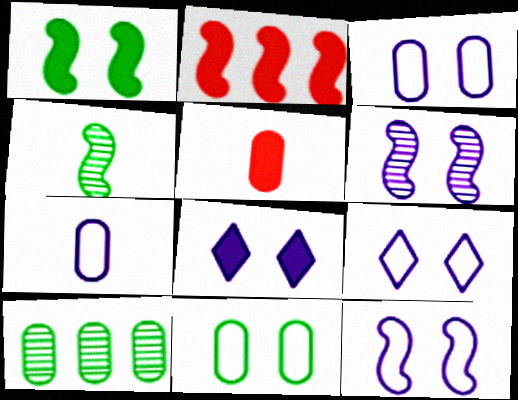[[2, 4, 12], 
[3, 5, 10], 
[3, 6, 8], 
[3, 9, 12]]